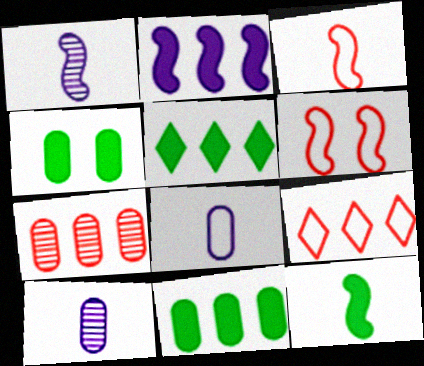[[1, 3, 12], 
[1, 4, 9], 
[4, 5, 12], 
[4, 7, 8], 
[5, 6, 10]]